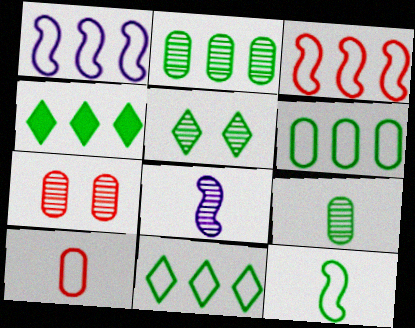[]